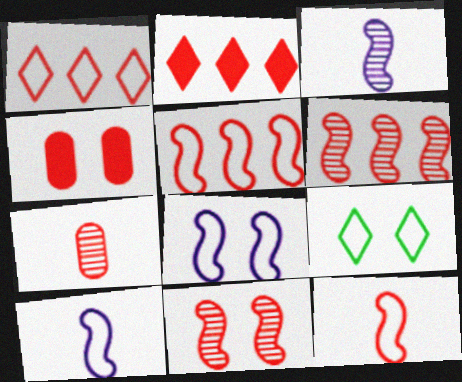[]